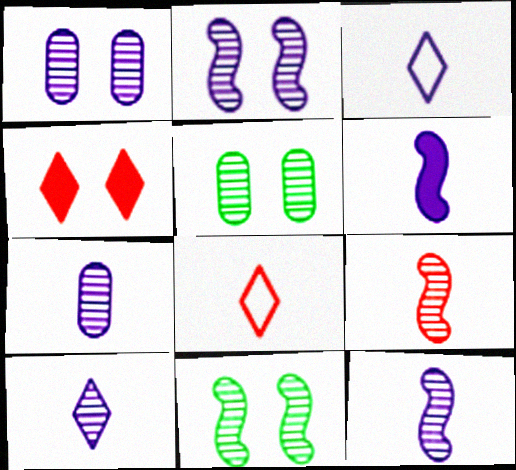[[3, 6, 7], 
[7, 10, 12]]